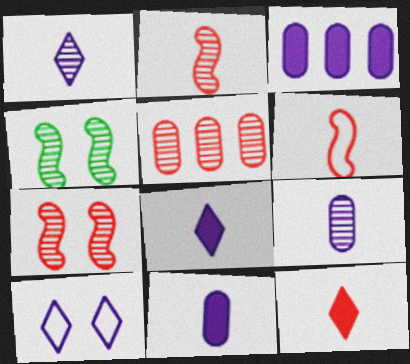[[1, 4, 5]]